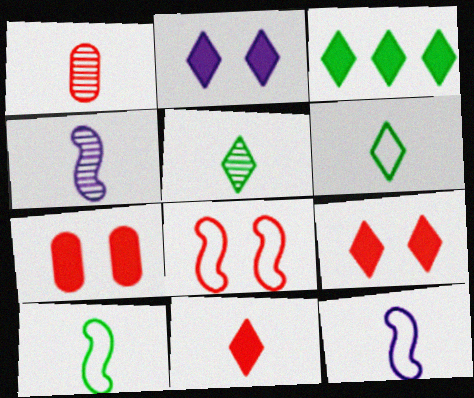[[1, 4, 5], 
[2, 3, 11]]